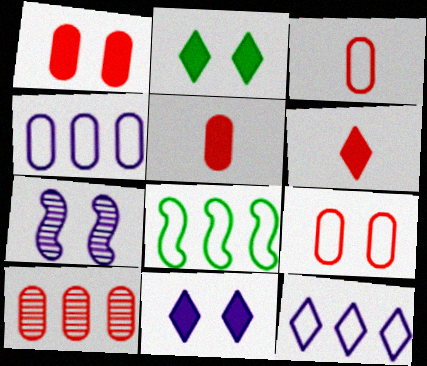[[1, 3, 10], 
[2, 7, 9], 
[5, 9, 10]]